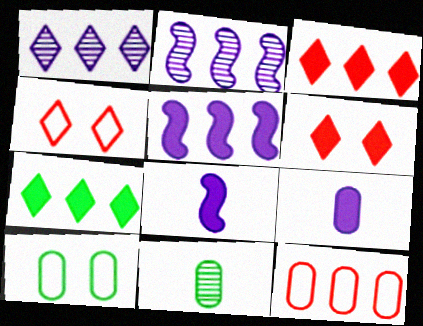[[2, 7, 12], 
[4, 5, 11]]